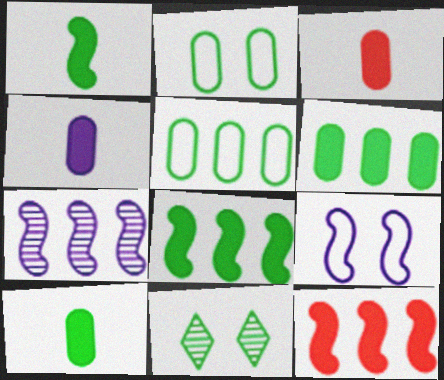[[1, 5, 11], 
[3, 4, 10]]